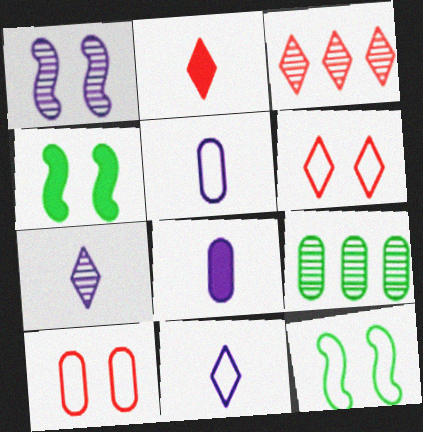[[2, 3, 6], 
[3, 4, 5], 
[3, 8, 12], 
[8, 9, 10]]